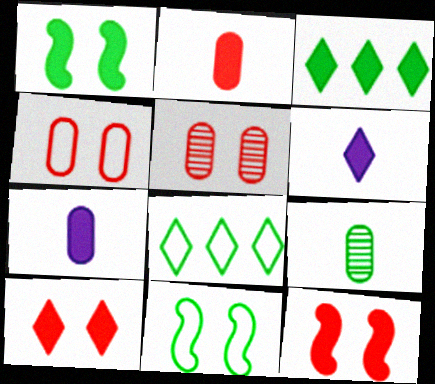[[1, 8, 9], 
[3, 6, 10], 
[3, 7, 12], 
[3, 9, 11]]